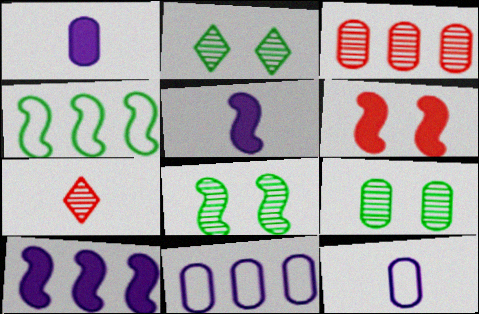[[2, 8, 9]]